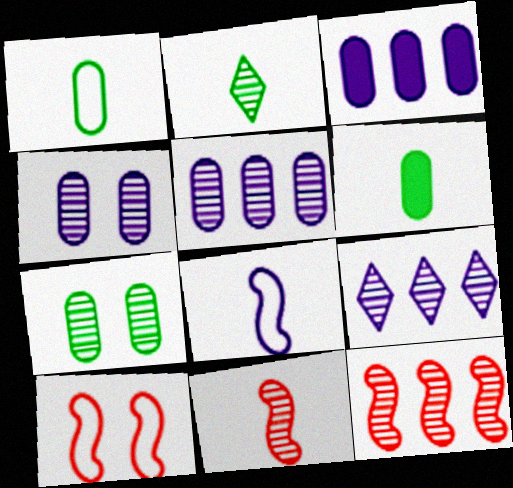[[2, 3, 10], 
[2, 4, 12], 
[6, 9, 10], 
[7, 9, 11]]